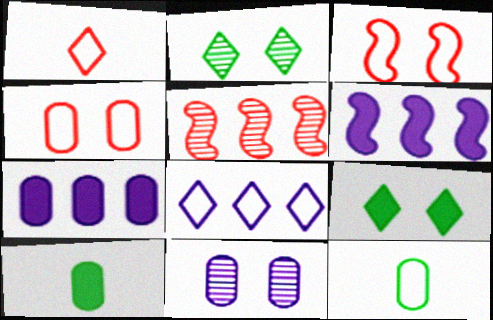[[3, 8, 12], 
[3, 9, 11]]